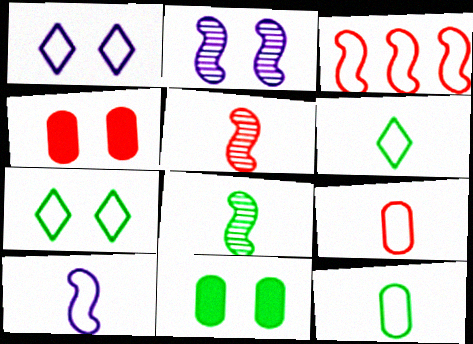[[1, 3, 12], 
[2, 4, 7], 
[6, 9, 10]]